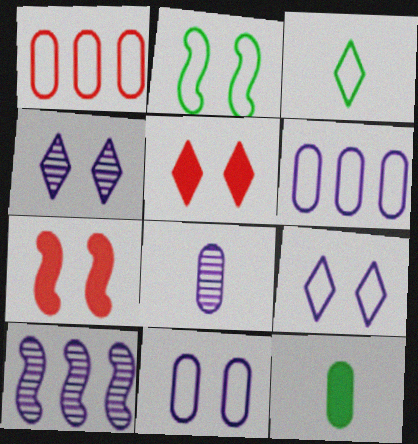[[4, 8, 10]]